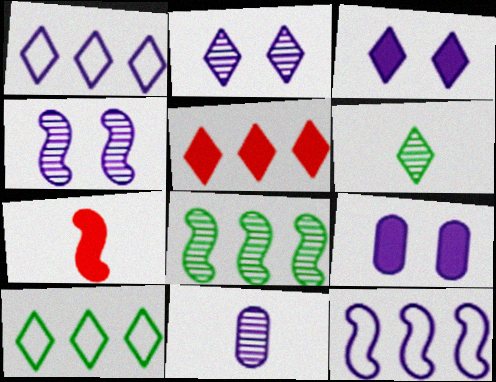[[3, 11, 12]]